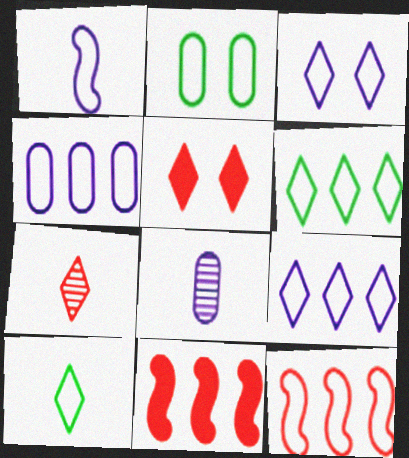[[1, 3, 4], 
[4, 6, 12]]